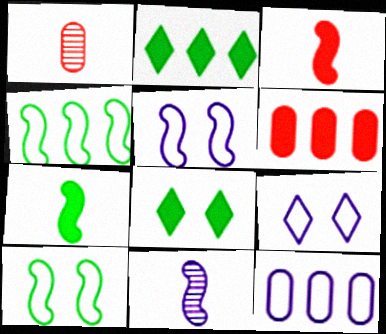[[1, 2, 5]]